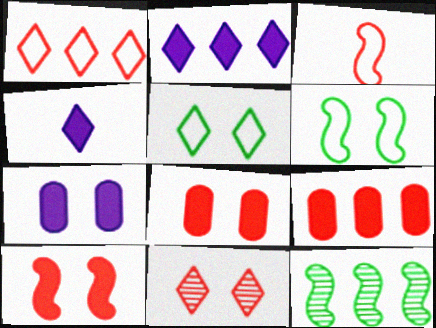[[3, 9, 11], 
[6, 7, 11]]